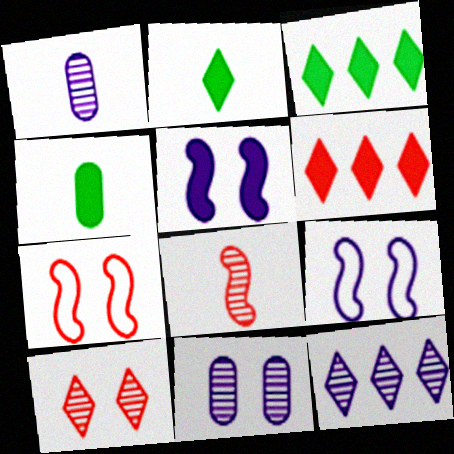[[1, 3, 7], 
[4, 5, 6], 
[4, 7, 12]]